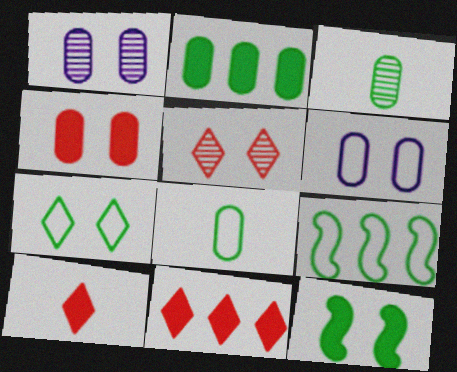[[1, 9, 10], 
[5, 6, 12], 
[7, 8, 9]]